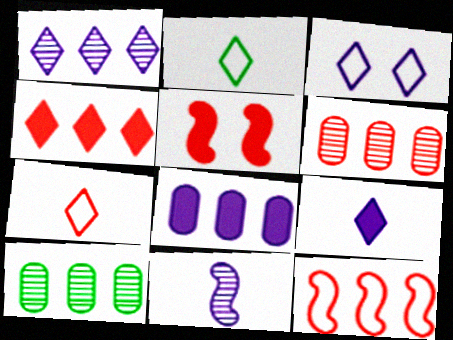[[1, 3, 9], 
[3, 8, 11], 
[4, 6, 12], 
[5, 6, 7]]